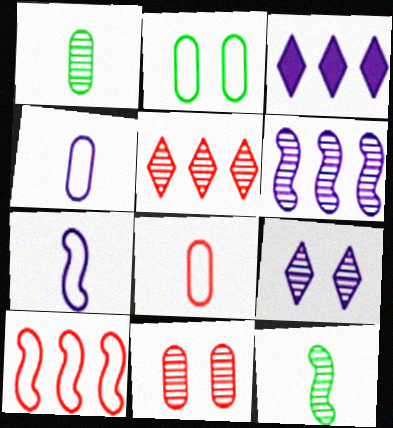[]